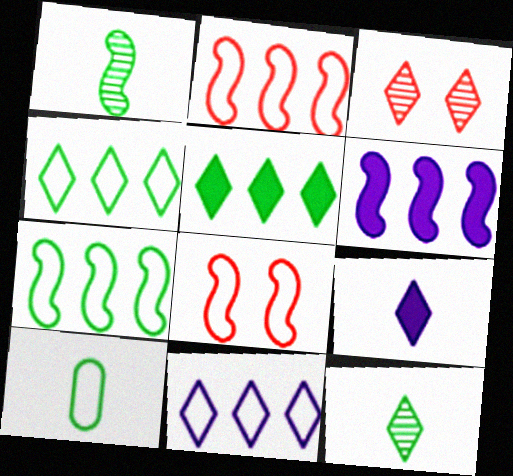[[1, 6, 8], 
[3, 4, 9], 
[3, 6, 10], 
[8, 10, 11]]